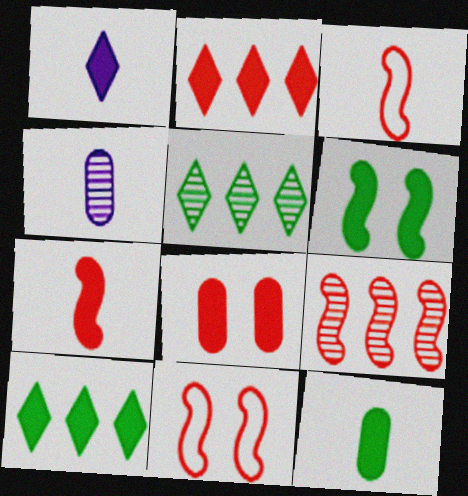[[1, 7, 12], 
[2, 7, 8], 
[4, 10, 11], 
[6, 10, 12], 
[7, 9, 11]]